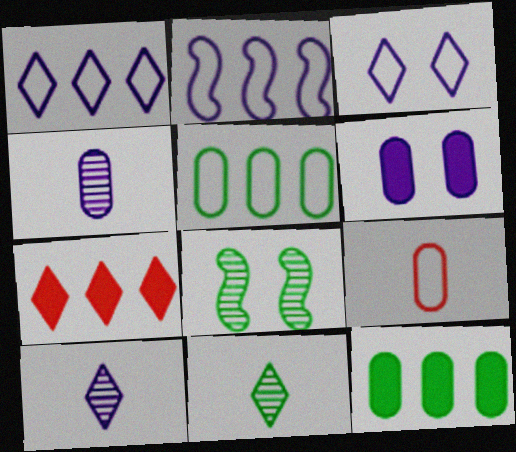[[2, 6, 10], 
[3, 7, 11]]